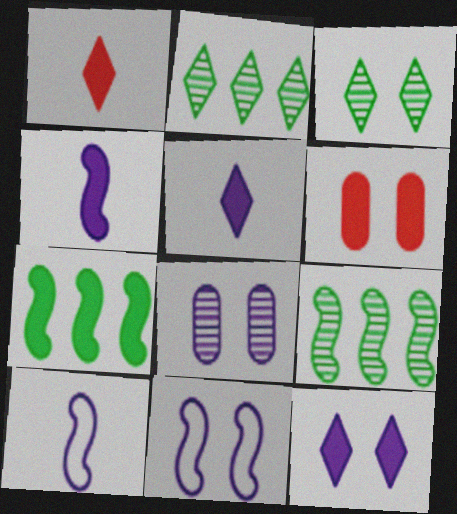[[2, 6, 10], 
[3, 6, 11], 
[5, 6, 7], 
[8, 11, 12]]